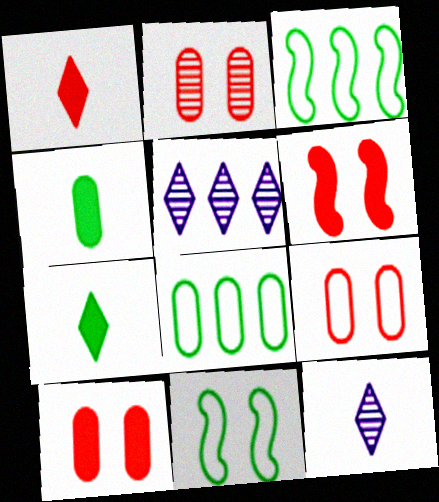[[2, 9, 10], 
[3, 10, 12], 
[6, 8, 12]]